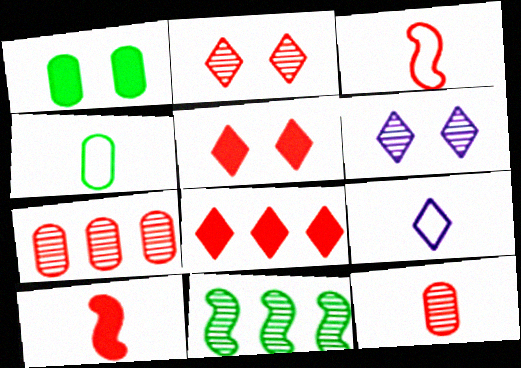[[3, 4, 9], 
[3, 5, 7], 
[6, 11, 12]]